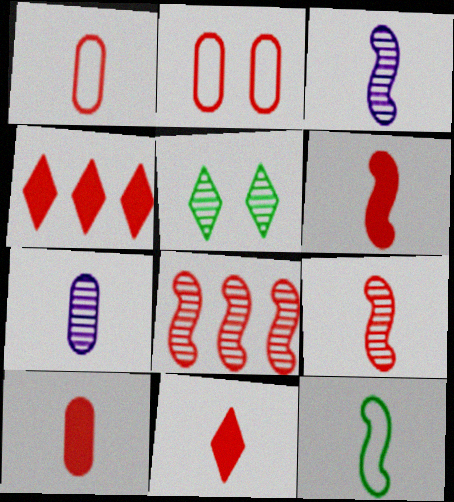[[1, 9, 11], 
[2, 4, 9], 
[2, 8, 11], 
[3, 6, 12], 
[5, 7, 8], 
[6, 10, 11], 
[7, 11, 12]]